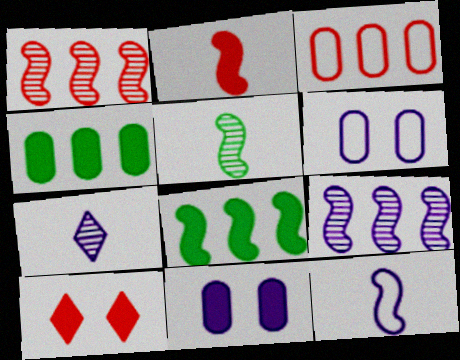[[2, 5, 12]]